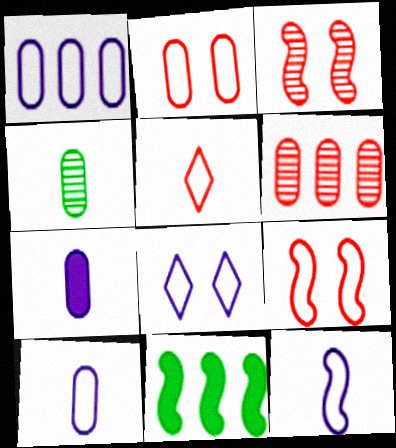[[1, 8, 12], 
[3, 11, 12]]